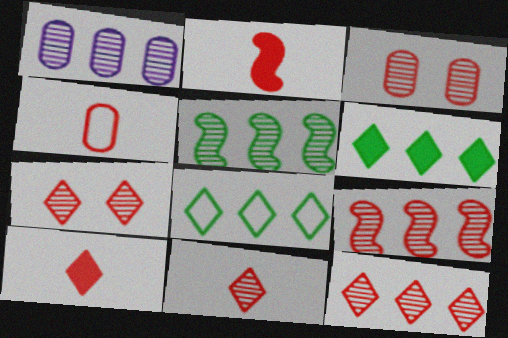[[1, 5, 12], 
[2, 4, 11], 
[3, 9, 11], 
[7, 11, 12]]